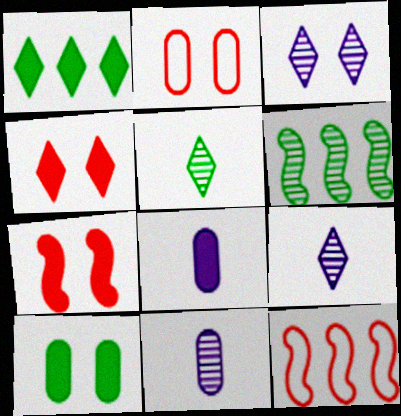[[1, 7, 8], 
[9, 10, 12]]